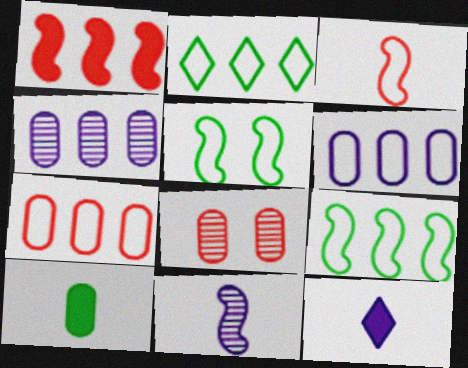[[1, 2, 4], 
[1, 5, 11], 
[6, 8, 10], 
[8, 9, 12]]